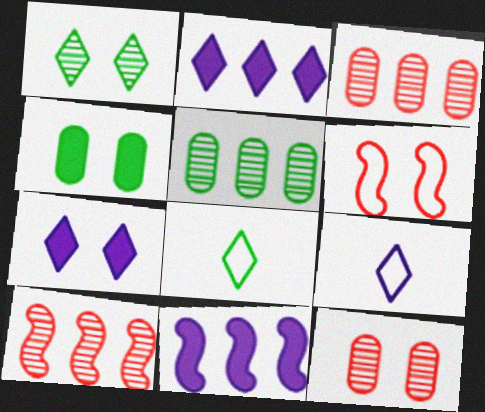[[4, 9, 10], 
[8, 11, 12]]